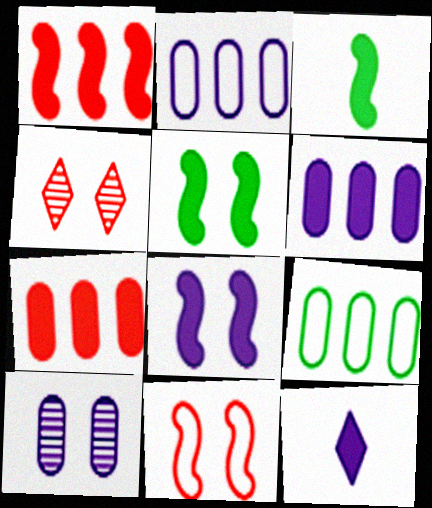[[1, 3, 8], 
[2, 3, 4], 
[5, 7, 12], 
[6, 8, 12]]